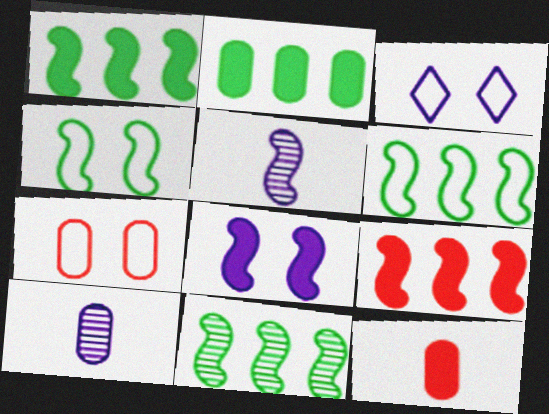[[1, 6, 11], 
[2, 7, 10], 
[3, 4, 7], 
[3, 11, 12], 
[4, 5, 9]]